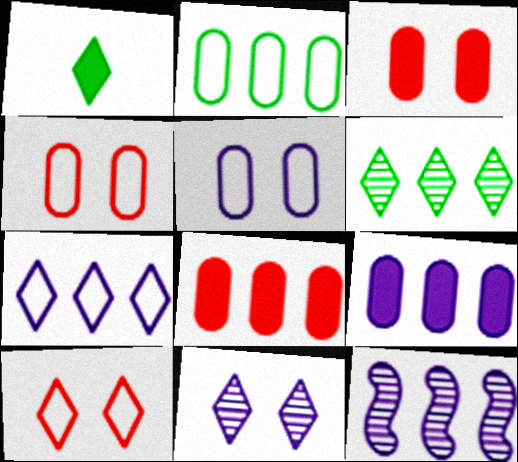[[1, 4, 12], 
[7, 9, 12]]